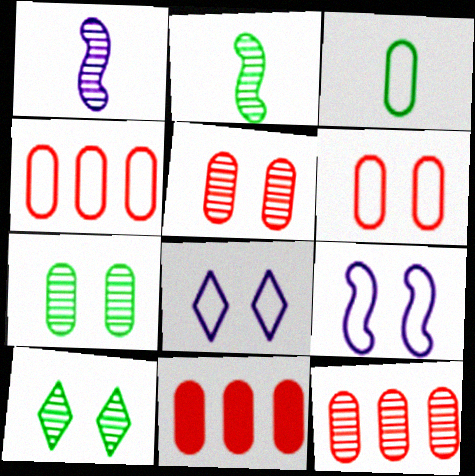[[1, 10, 12], 
[2, 8, 11], 
[4, 11, 12]]